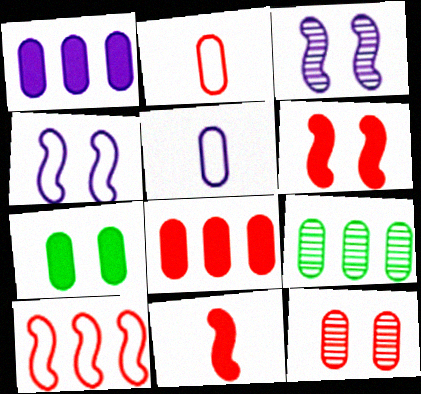[[2, 8, 12]]